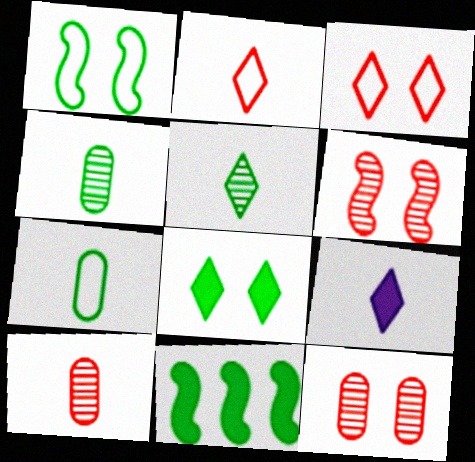[[2, 5, 9]]